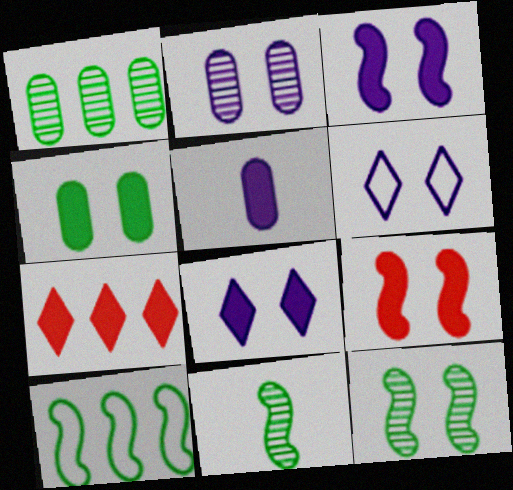[[2, 3, 6], 
[4, 8, 9]]